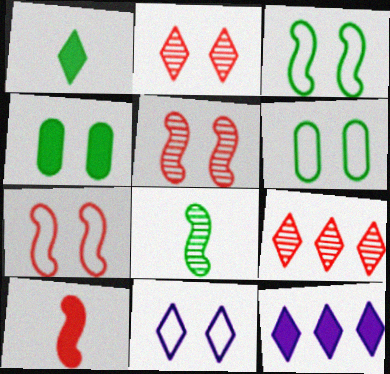[[1, 9, 11], 
[4, 5, 11], 
[4, 10, 12], 
[6, 7, 11]]